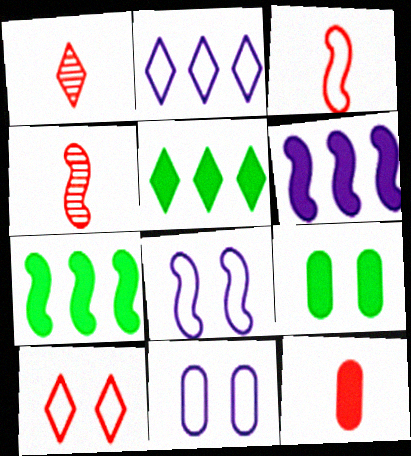[[1, 3, 12], 
[1, 7, 11], 
[2, 4, 9], 
[4, 5, 11], 
[4, 7, 8]]